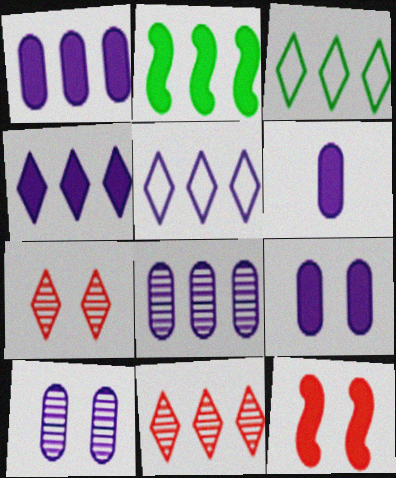[[1, 6, 9], 
[3, 4, 11]]